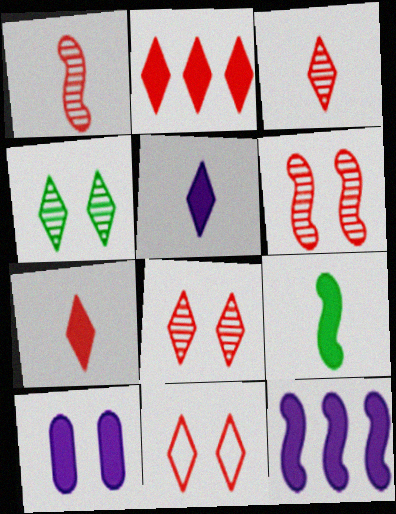[[2, 3, 11], 
[2, 9, 10], 
[5, 10, 12]]